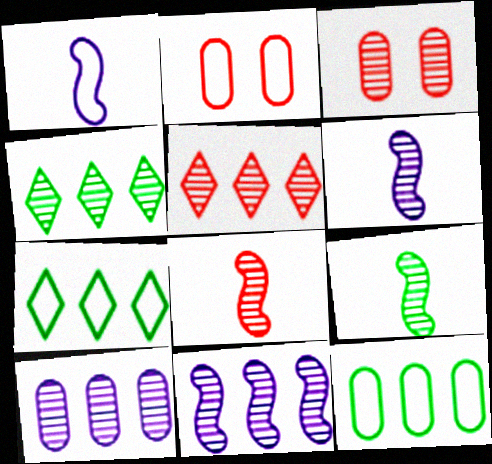[[1, 2, 7], 
[3, 4, 6], 
[3, 5, 8], 
[6, 8, 9]]